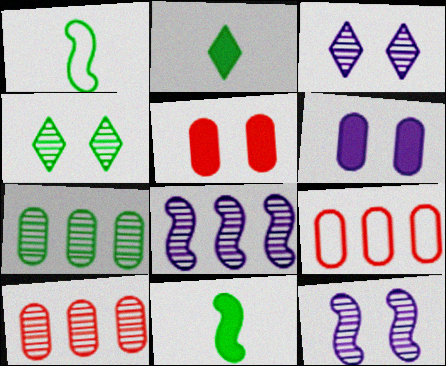[[2, 9, 12], 
[3, 9, 11]]